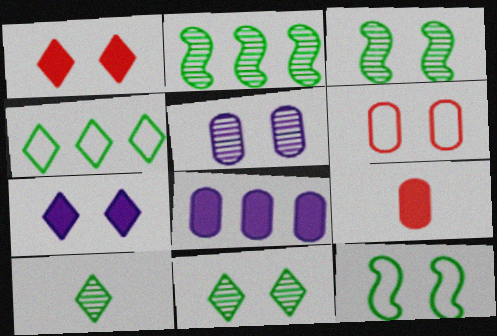[[1, 5, 12], 
[3, 6, 7]]